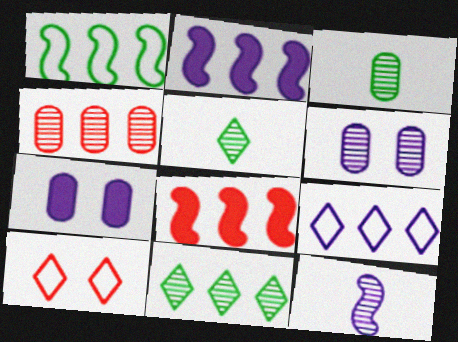[[2, 3, 10], 
[3, 4, 6], 
[7, 9, 12]]